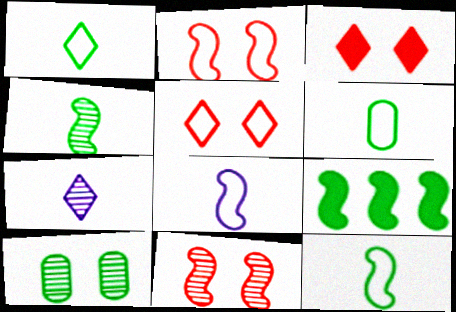[[1, 6, 12], 
[1, 9, 10], 
[8, 9, 11]]